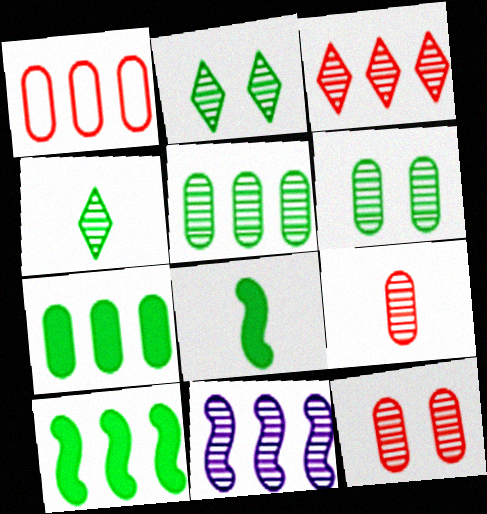[[2, 9, 11], 
[3, 5, 11], 
[4, 11, 12]]